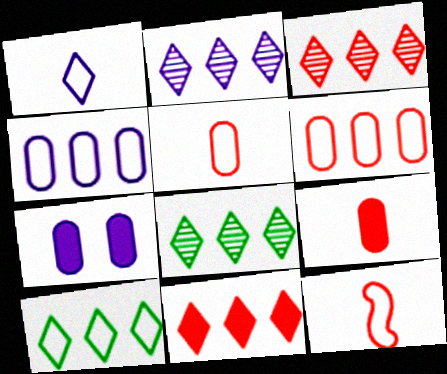[[2, 3, 8], 
[2, 10, 11], 
[7, 8, 12]]